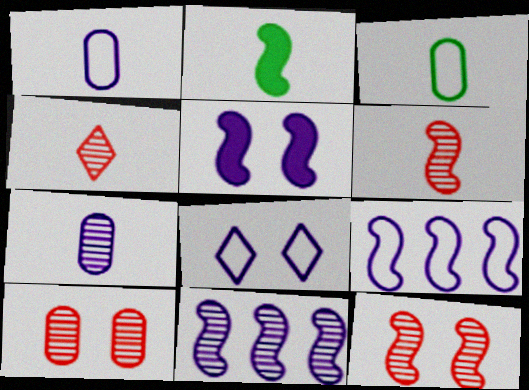[[1, 2, 4], 
[1, 8, 9], 
[2, 9, 12]]